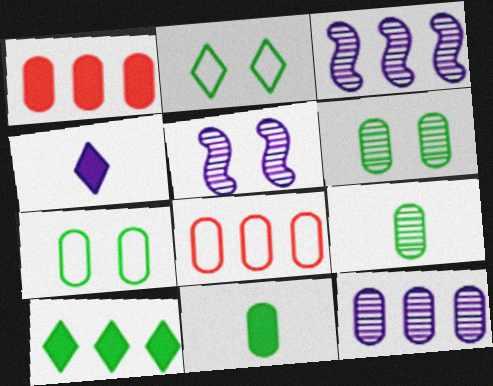[[3, 8, 10]]